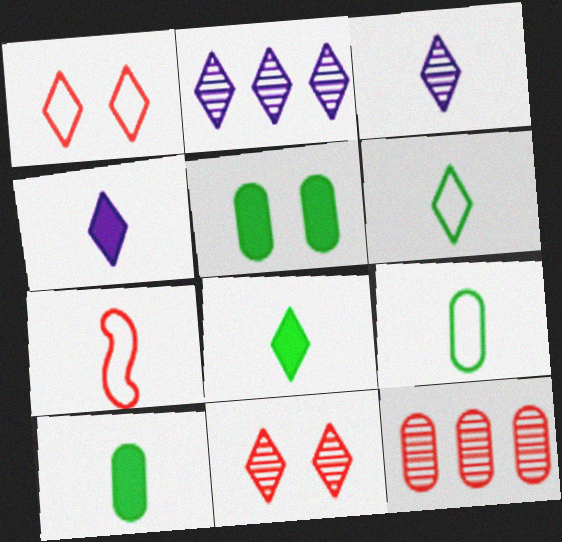[[1, 2, 8], 
[2, 5, 7], 
[3, 7, 10]]